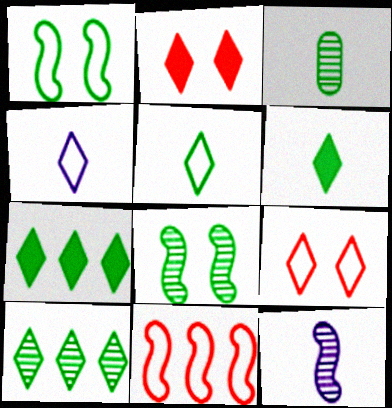[[1, 3, 7], 
[2, 4, 10], 
[3, 8, 10]]